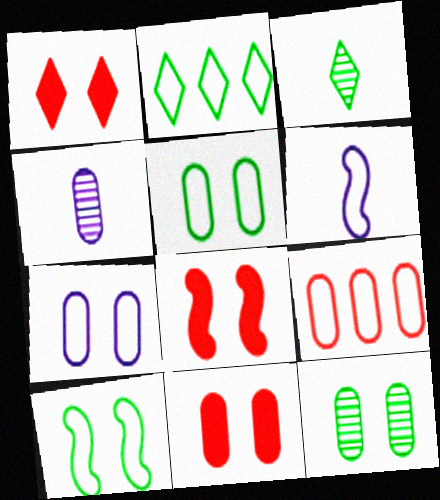[[1, 8, 11], 
[2, 4, 8], 
[7, 11, 12]]